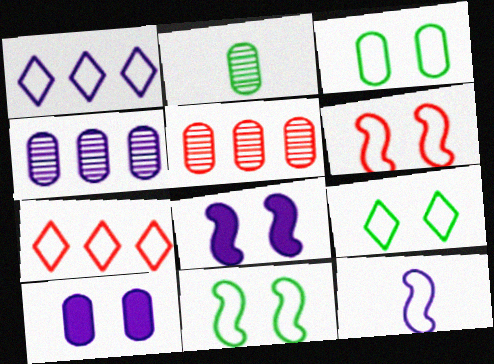[[2, 7, 8], 
[3, 7, 12], 
[3, 9, 11]]